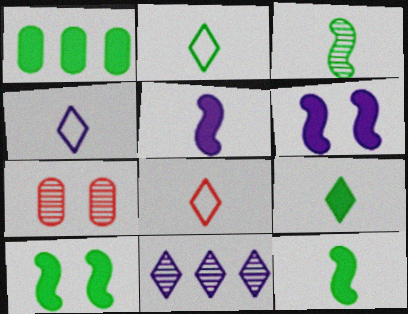[[1, 9, 10], 
[2, 4, 8], 
[3, 7, 11]]